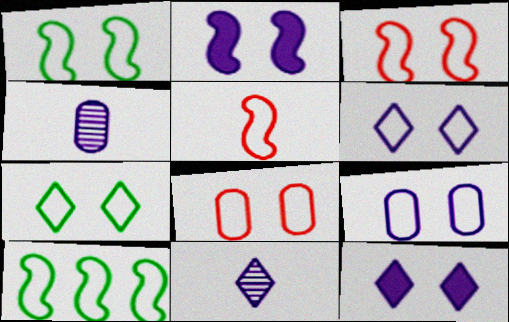[[1, 6, 8], 
[3, 7, 9]]